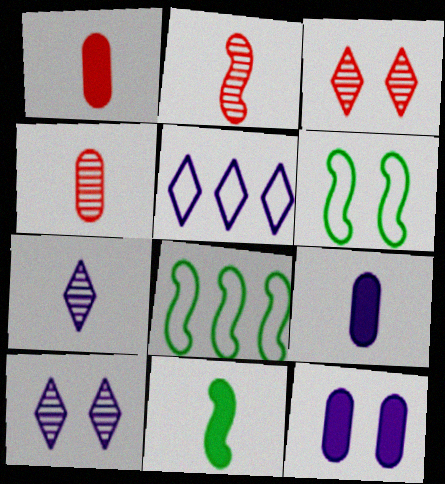[[1, 8, 10], 
[3, 6, 12], 
[3, 8, 9]]